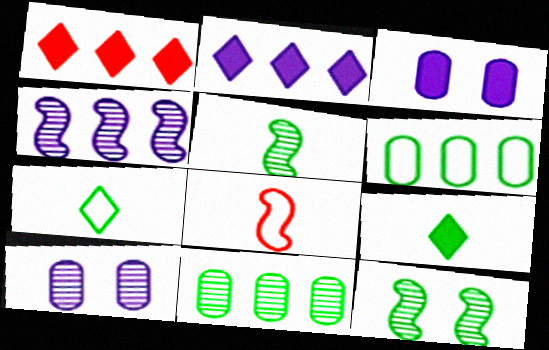[[1, 4, 6], 
[6, 9, 12]]